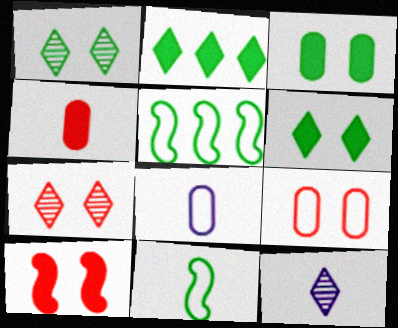[[4, 11, 12], 
[7, 9, 10]]